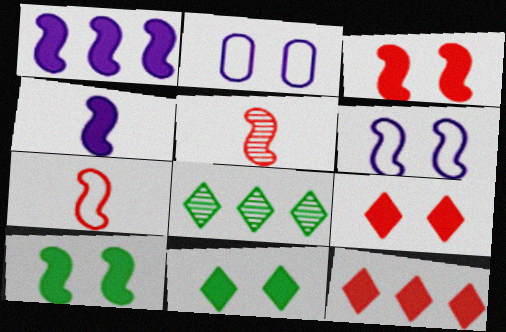[]